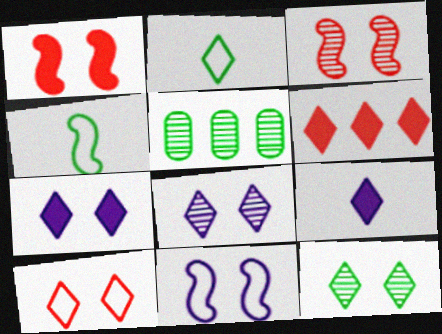[[2, 6, 8], 
[7, 10, 12]]